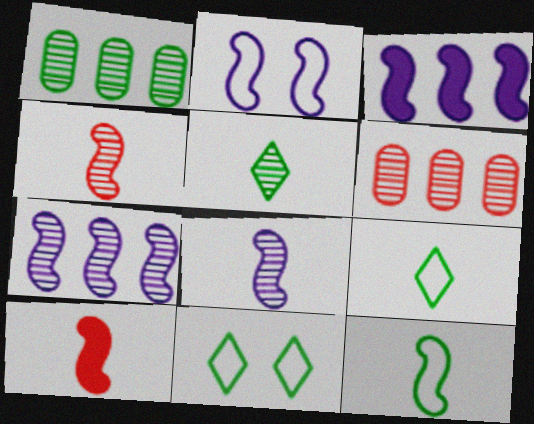[[2, 3, 8], 
[8, 10, 12]]